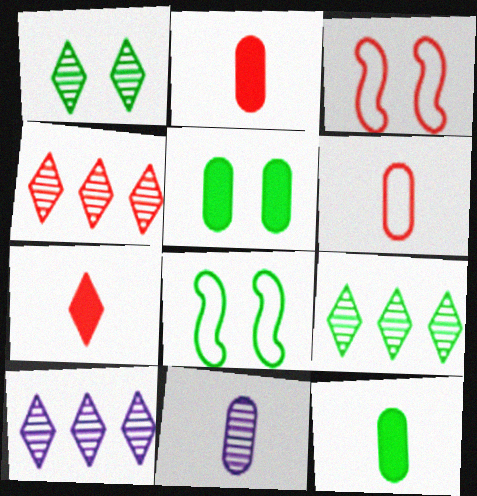[[1, 5, 8], 
[2, 3, 4], 
[2, 8, 10], 
[3, 10, 12], 
[4, 9, 10], 
[6, 11, 12], 
[8, 9, 12]]